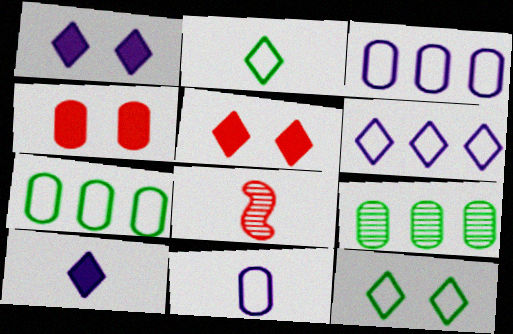[[1, 7, 8], 
[4, 9, 11]]